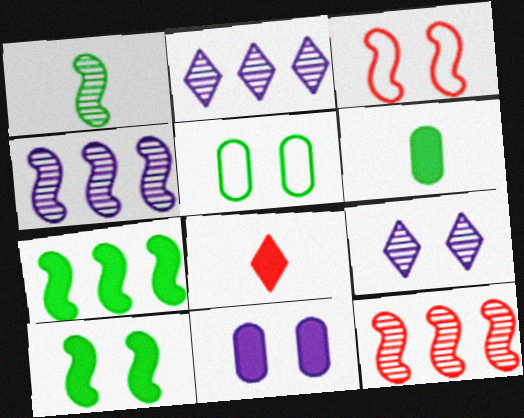[[2, 3, 6], 
[4, 5, 8], 
[7, 8, 11]]